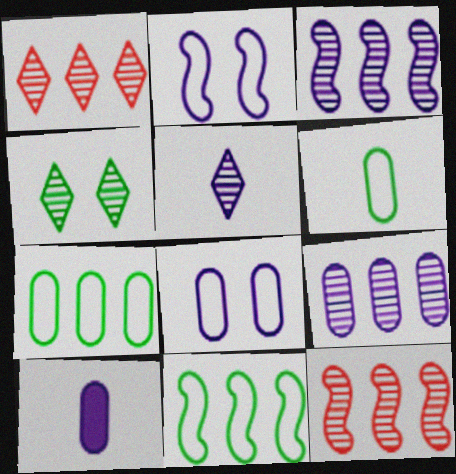[[1, 4, 5], 
[8, 9, 10]]